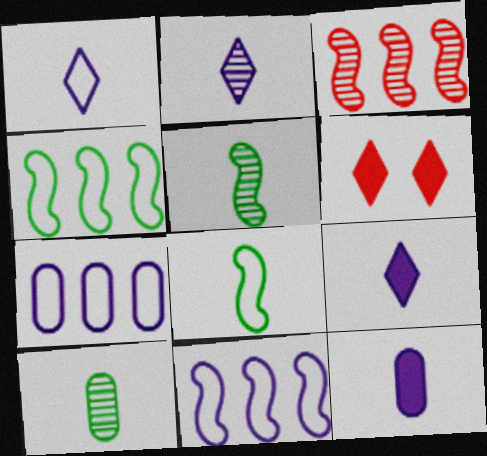[[1, 2, 9], 
[5, 6, 7], 
[6, 10, 11]]